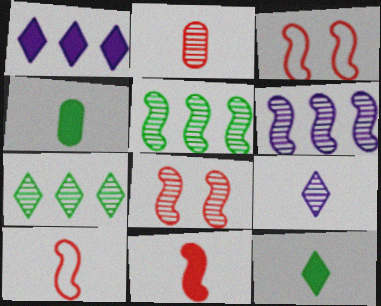[[4, 9, 10]]